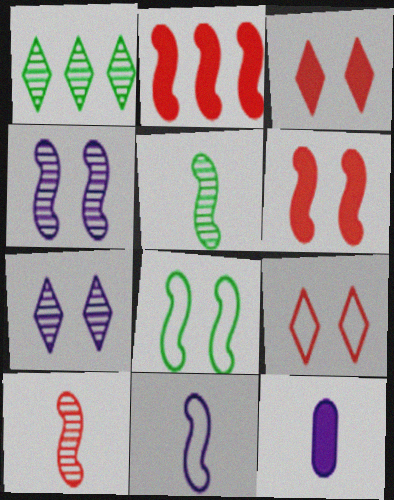[[4, 6, 8]]